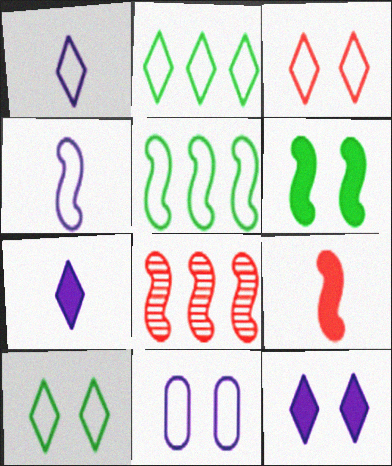[[1, 2, 3], 
[4, 6, 8]]